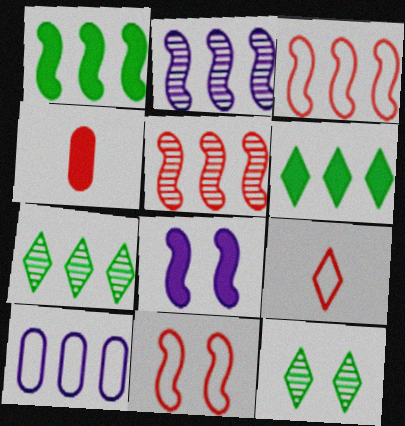[[1, 2, 3], 
[4, 6, 8], 
[5, 6, 10]]